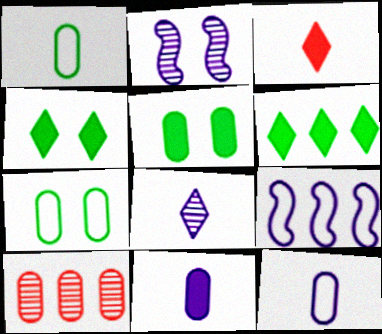[[5, 10, 12], 
[6, 9, 10], 
[7, 10, 11]]